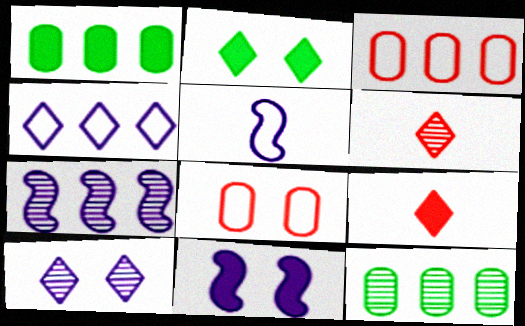[[1, 9, 11], 
[2, 4, 6], 
[5, 7, 11]]